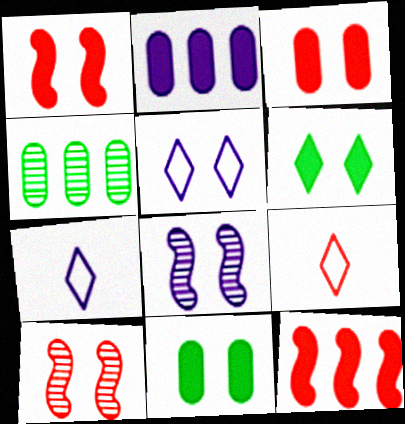[[1, 4, 7], 
[2, 7, 8], 
[5, 10, 11]]